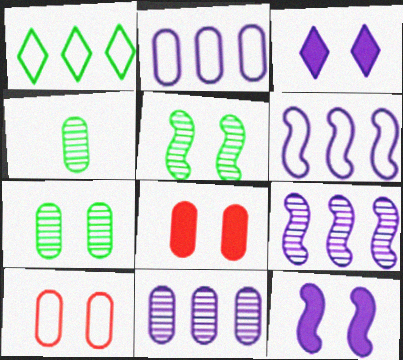[[2, 4, 8], 
[3, 5, 10]]